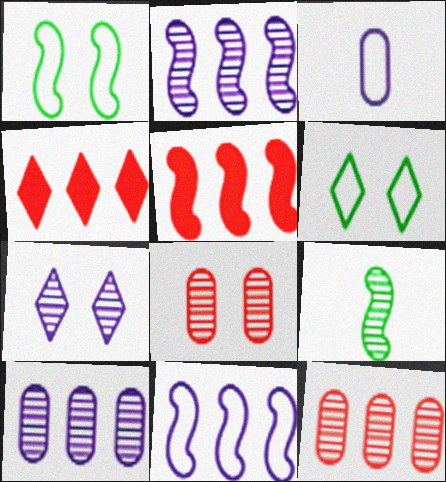[[7, 9, 12]]